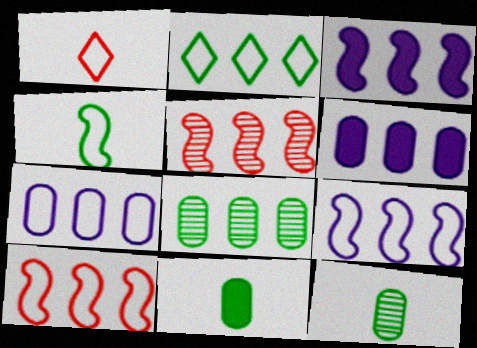[[2, 5, 6], 
[2, 7, 10]]